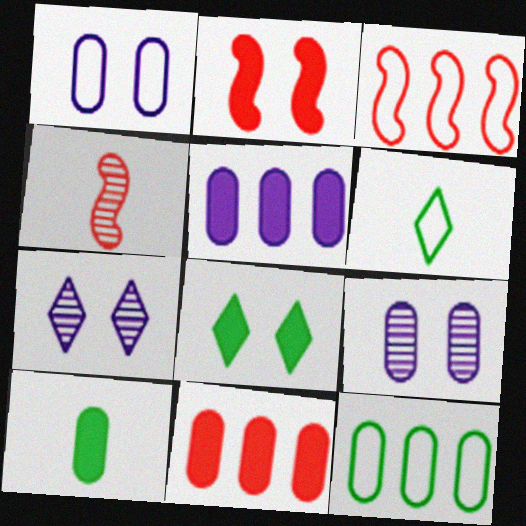[[1, 3, 6], 
[2, 3, 4], 
[3, 7, 10]]